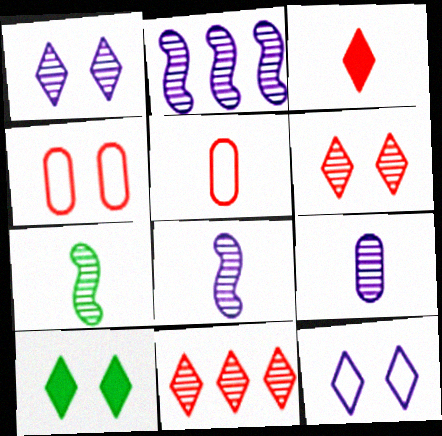[[1, 2, 9], 
[2, 5, 10], 
[6, 10, 12]]